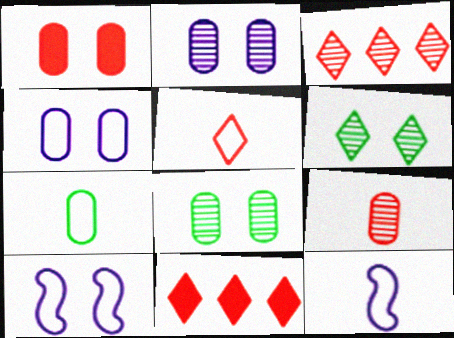[[1, 4, 8], 
[1, 6, 10], 
[5, 7, 12], 
[8, 11, 12]]